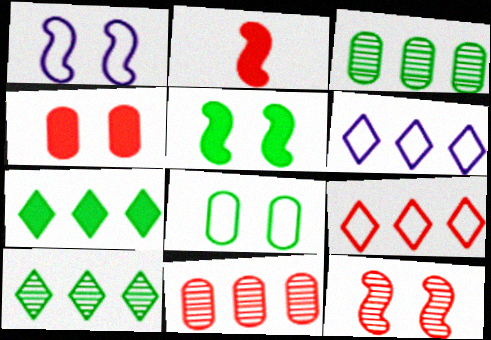[[1, 5, 12]]